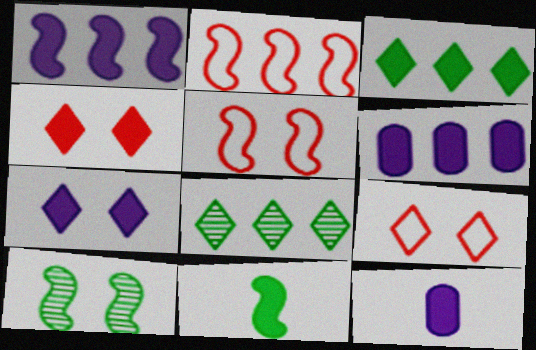[[1, 7, 12], 
[2, 6, 8], 
[4, 6, 11], 
[5, 8, 12]]